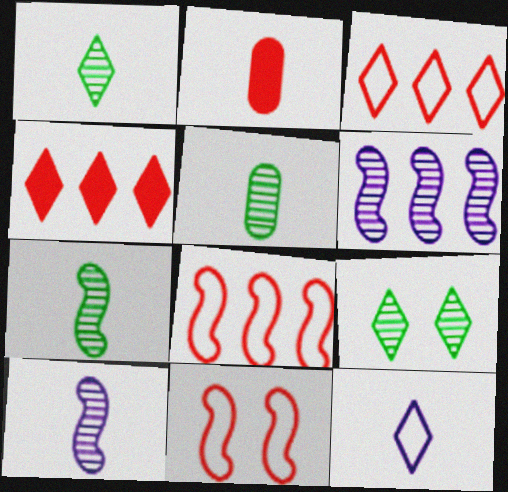[[1, 5, 7], 
[2, 7, 12], 
[4, 9, 12]]